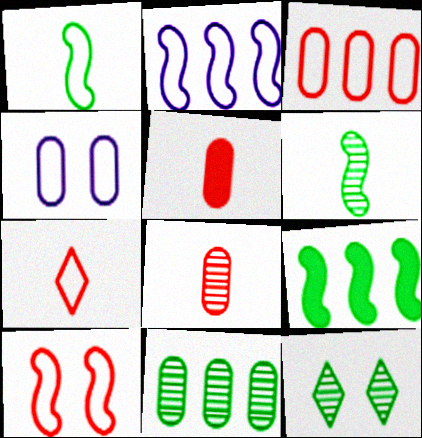[[1, 2, 10], 
[2, 5, 12], 
[3, 7, 10], 
[4, 5, 11], 
[6, 11, 12]]